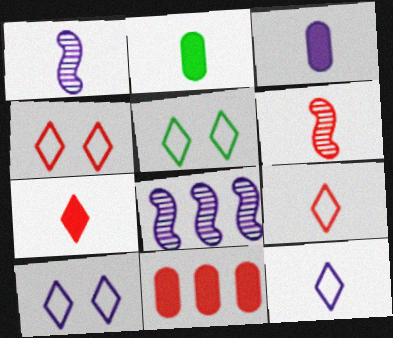[[1, 2, 9], 
[1, 3, 12], 
[1, 5, 11], 
[2, 4, 8], 
[2, 6, 12], 
[3, 8, 10], 
[4, 5, 10], 
[4, 6, 11]]